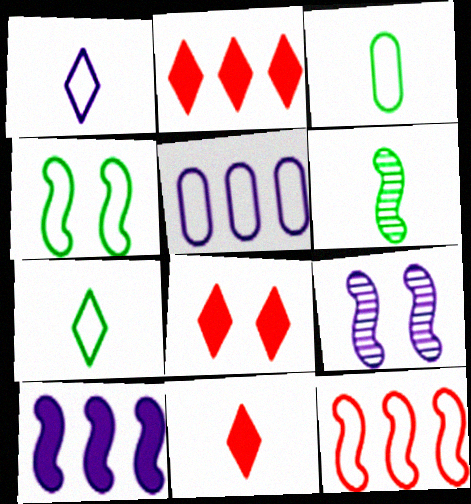[[2, 3, 9], 
[2, 8, 11], 
[5, 6, 8]]